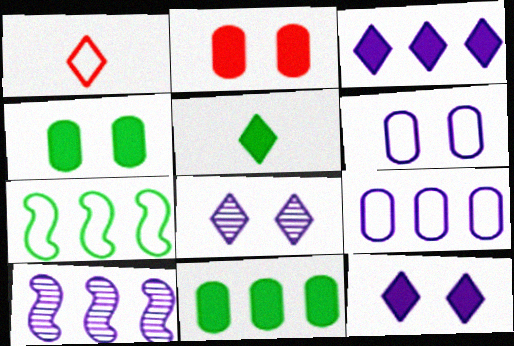[[1, 4, 10], 
[1, 6, 7], 
[3, 9, 10]]